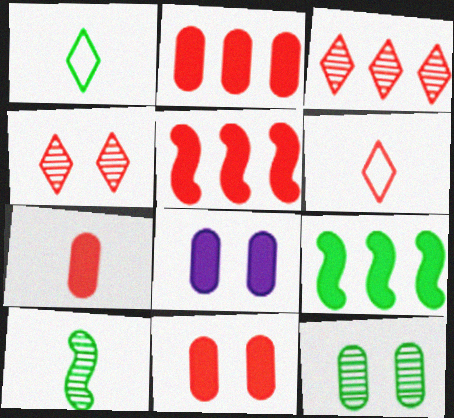[[1, 9, 12], 
[2, 7, 11]]